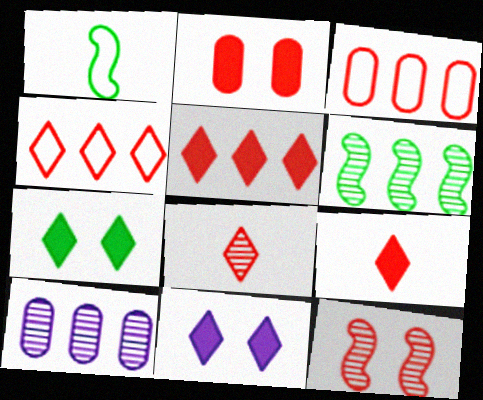[[3, 9, 12]]